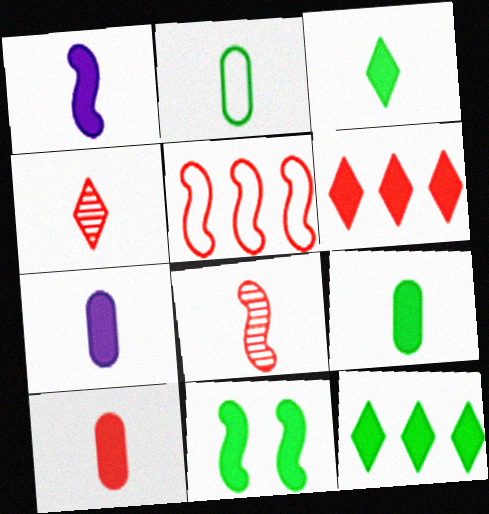[[1, 2, 4], 
[1, 3, 10], 
[6, 7, 11], 
[7, 9, 10], 
[9, 11, 12]]